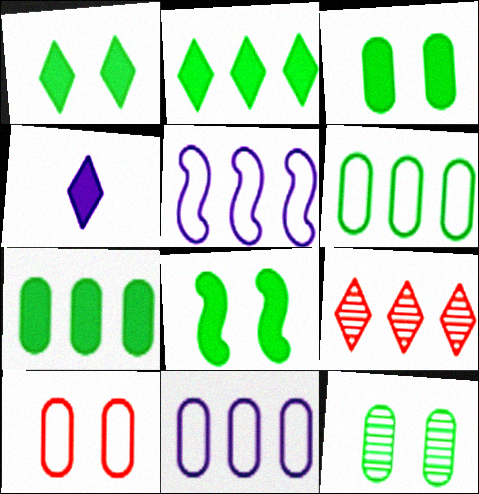[[1, 3, 8], 
[5, 7, 9]]